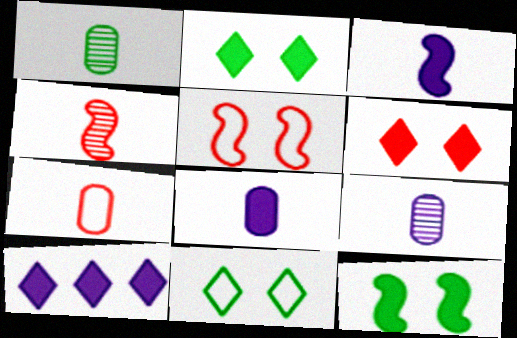[[1, 5, 10], 
[1, 7, 8]]